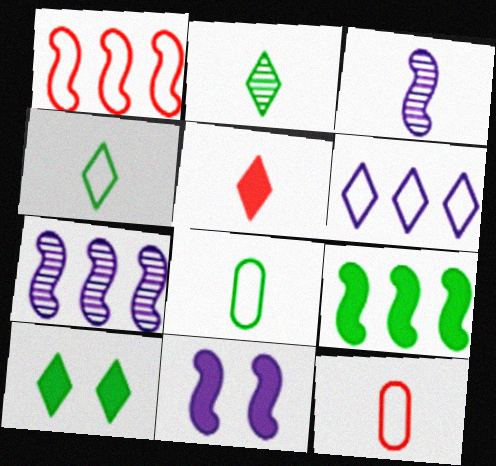[[1, 7, 9], 
[3, 5, 8], 
[7, 10, 12]]